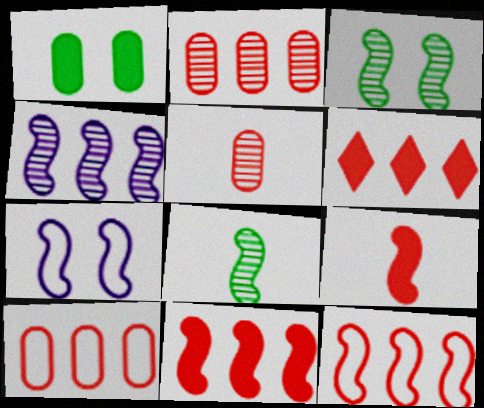[[2, 6, 12], 
[7, 8, 11]]